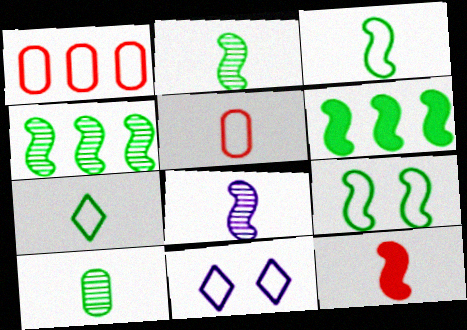[[1, 3, 11], 
[2, 6, 9], 
[3, 8, 12]]